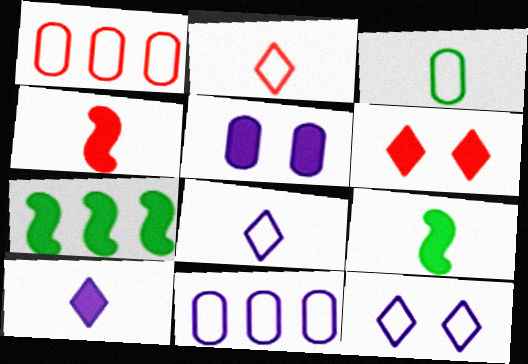[]